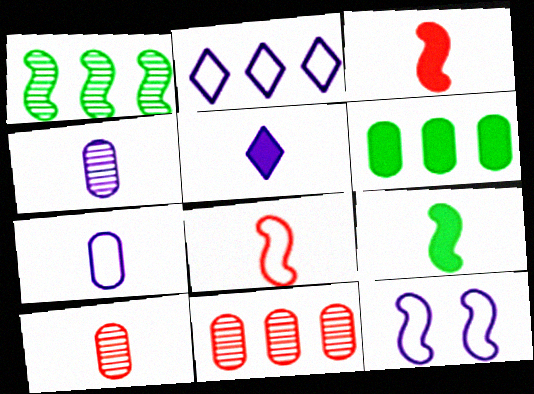[[1, 3, 12], 
[2, 7, 12]]